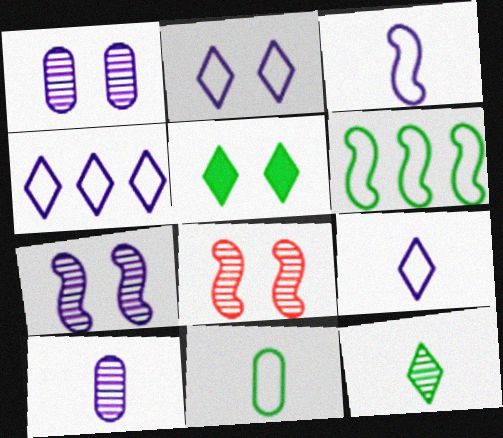[[2, 4, 9]]